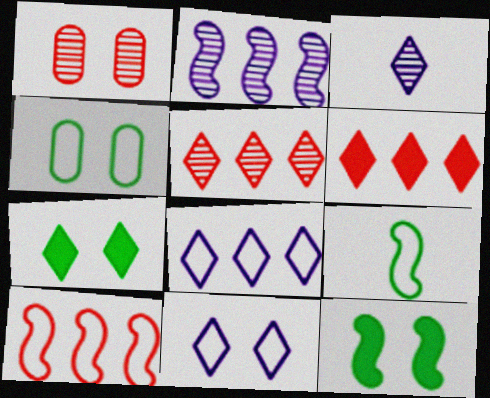[[1, 11, 12]]